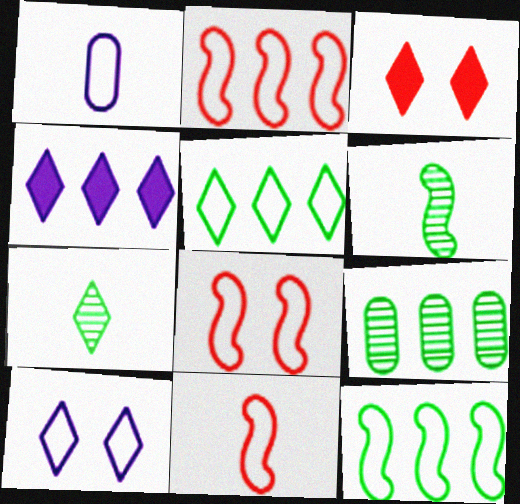[[1, 5, 8], 
[2, 4, 9], 
[2, 8, 11]]